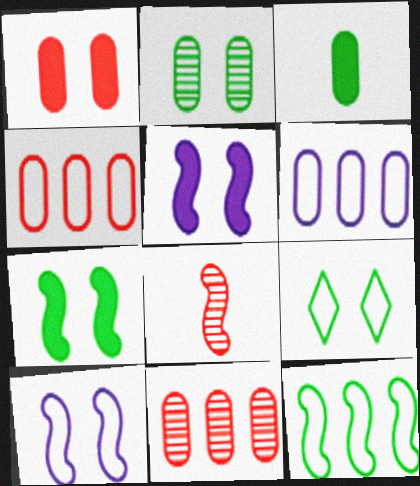[[2, 7, 9], 
[5, 8, 12]]